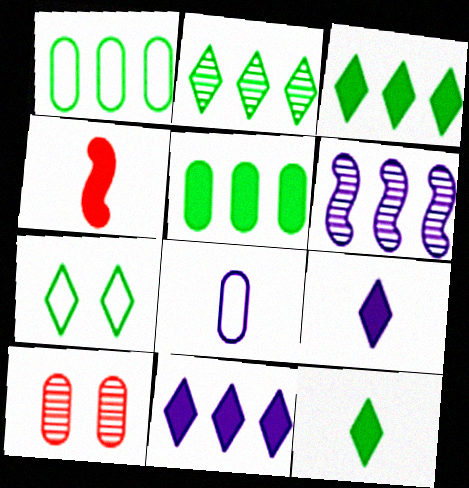[[2, 7, 12], 
[5, 8, 10]]